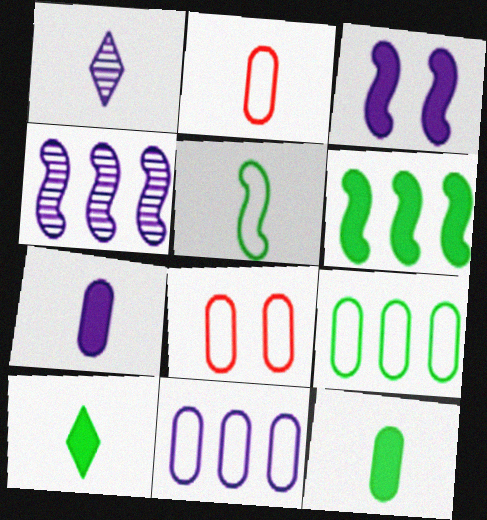[[1, 3, 11], 
[1, 6, 8], 
[4, 8, 10]]